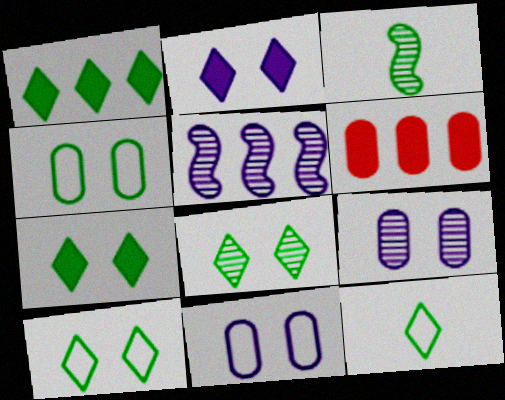[[1, 3, 4], 
[1, 8, 12], 
[7, 8, 10]]